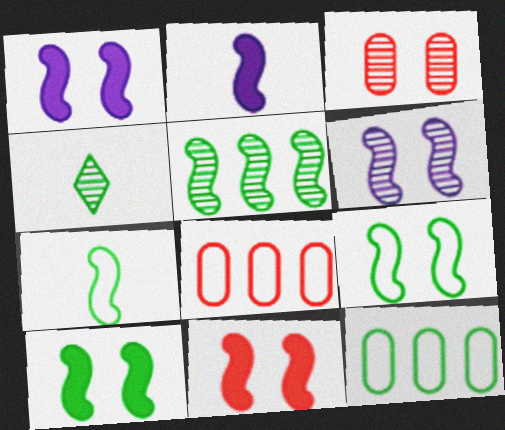[[1, 4, 8], 
[1, 10, 11], 
[4, 10, 12], 
[5, 7, 10], 
[6, 9, 11]]